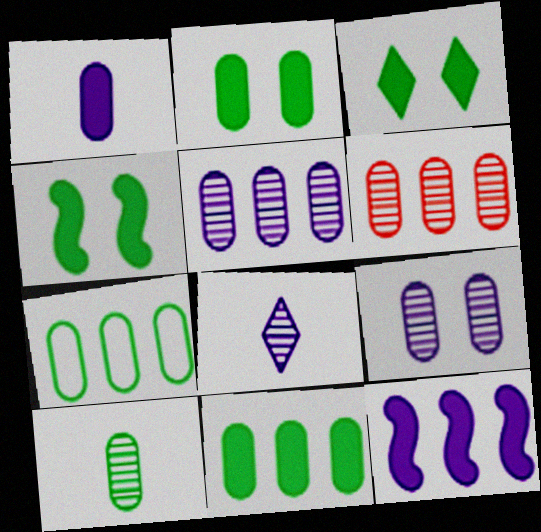[[2, 3, 4], 
[2, 7, 10], 
[6, 9, 10]]